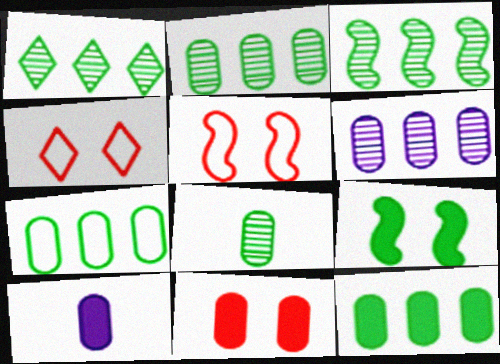[[1, 2, 3], 
[1, 5, 10], 
[2, 7, 12], 
[3, 4, 10], 
[10, 11, 12]]